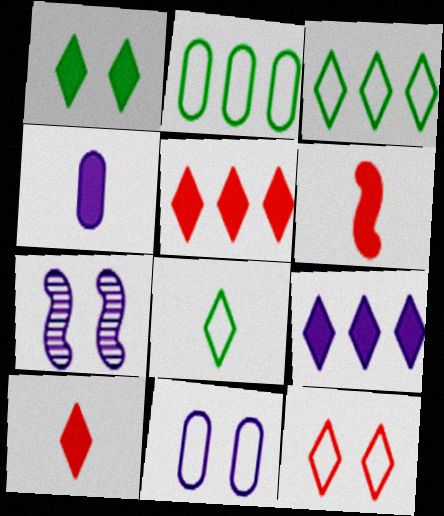[[1, 9, 10], 
[2, 7, 10]]